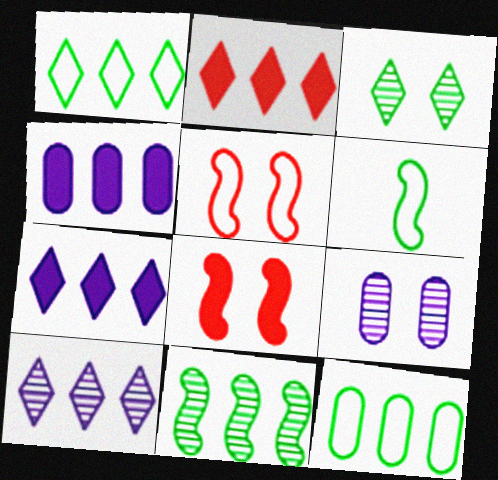[[1, 2, 10], 
[2, 6, 9]]